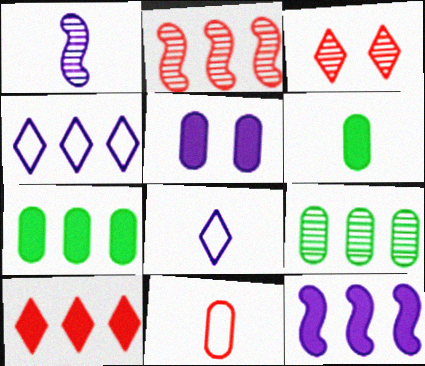[[1, 3, 9], 
[1, 4, 5], 
[2, 4, 7], 
[5, 9, 11], 
[7, 10, 12]]